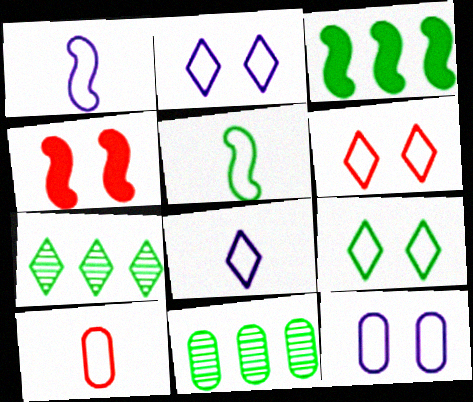[[2, 6, 9], 
[4, 8, 11], 
[5, 8, 10]]